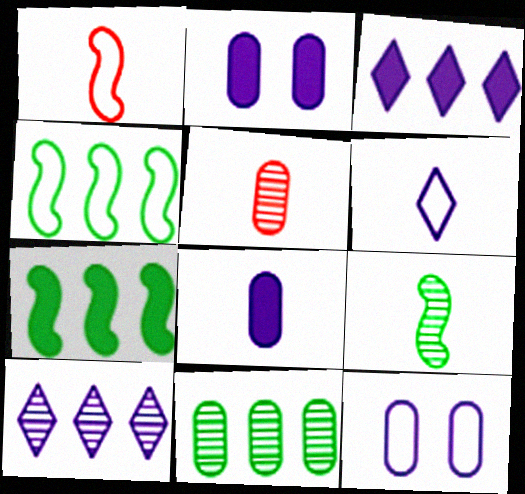[]